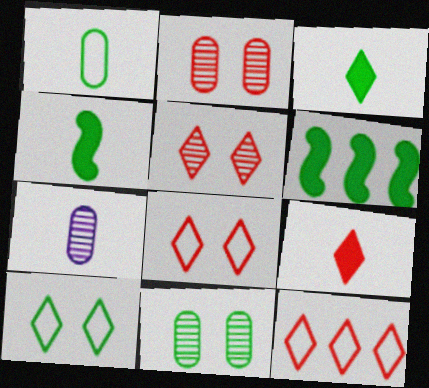[[5, 9, 12], 
[6, 7, 8]]